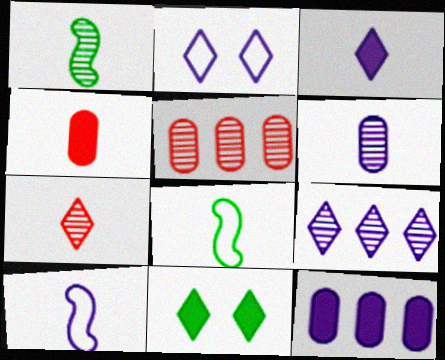[[1, 6, 7], 
[2, 3, 9], 
[3, 6, 10], 
[5, 10, 11]]